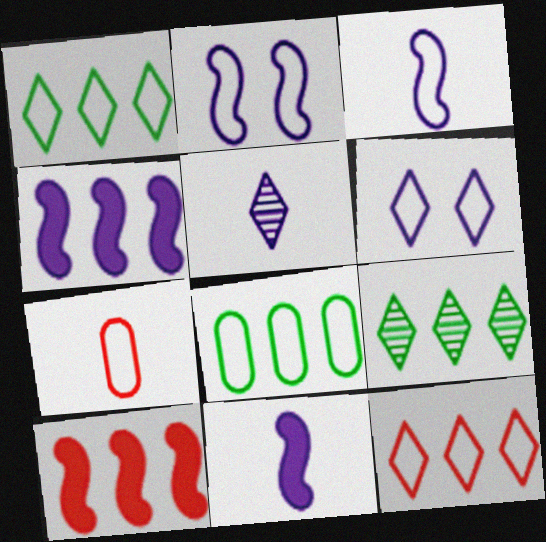[[1, 2, 7]]